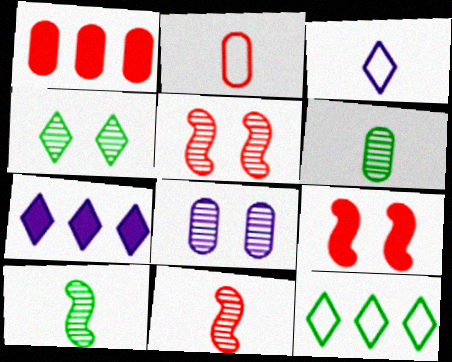[[4, 5, 8]]